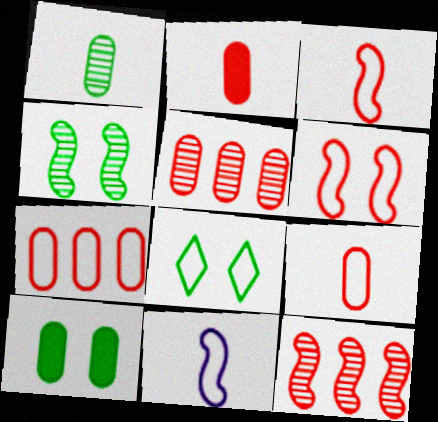[[4, 8, 10], 
[7, 8, 11]]